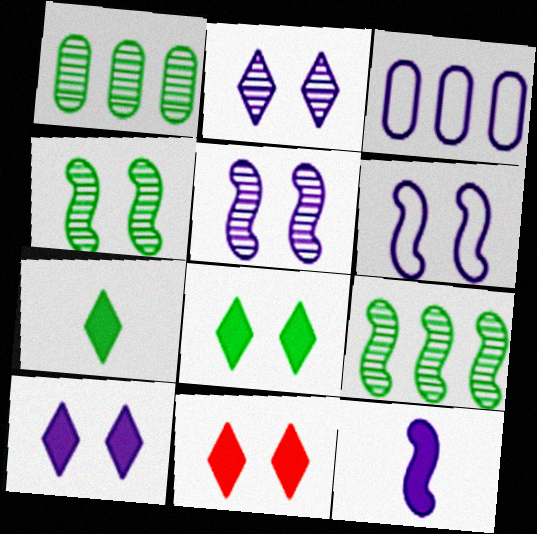[[2, 3, 12], 
[8, 10, 11]]